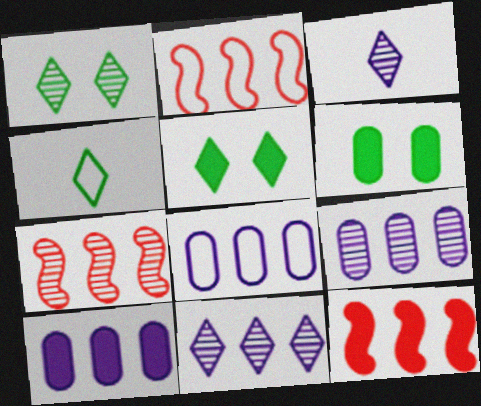[[2, 3, 6], 
[2, 7, 12], 
[8, 9, 10]]